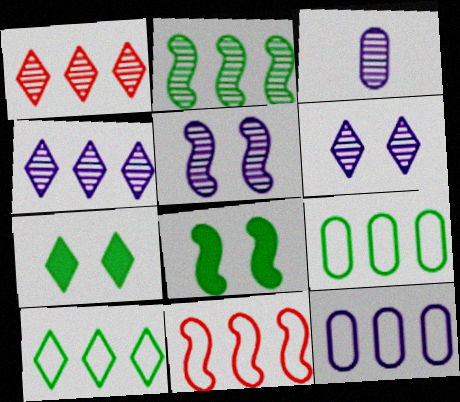[[3, 4, 5], 
[3, 7, 11], 
[10, 11, 12]]